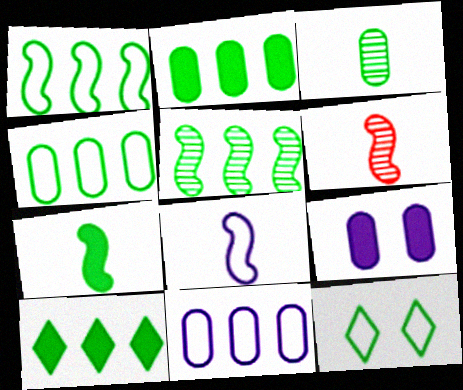[[4, 5, 10], 
[6, 7, 8]]